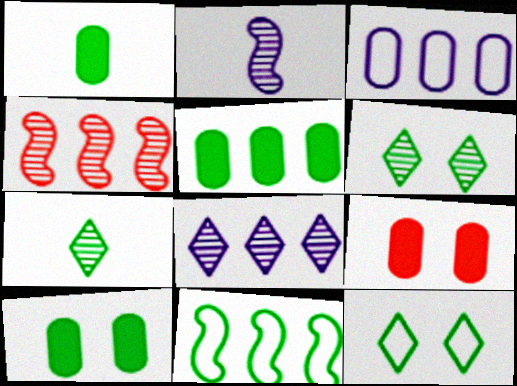[[1, 5, 10], 
[1, 6, 11], 
[7, 10, 11]]